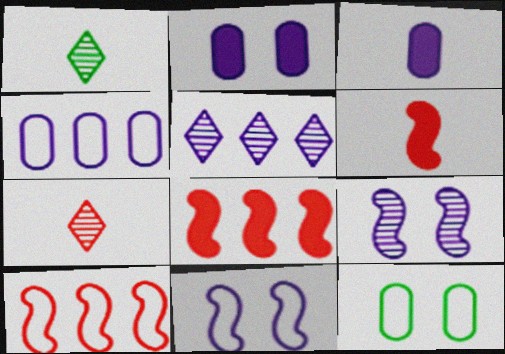[[1, 2, 10], 
[3, 5, 11], 
[5, 6, 12]]